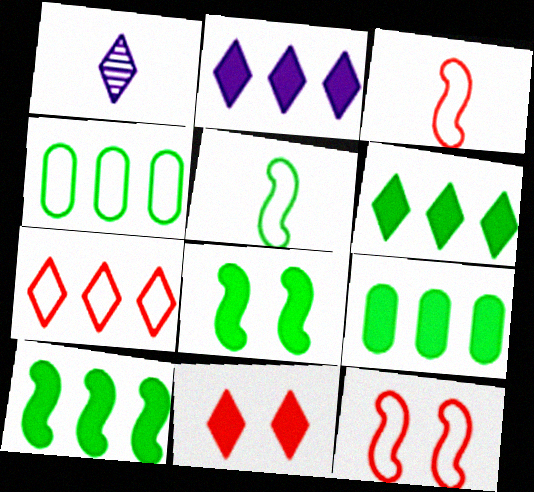[[1, 9, 12], 
[6, 9, 10]]